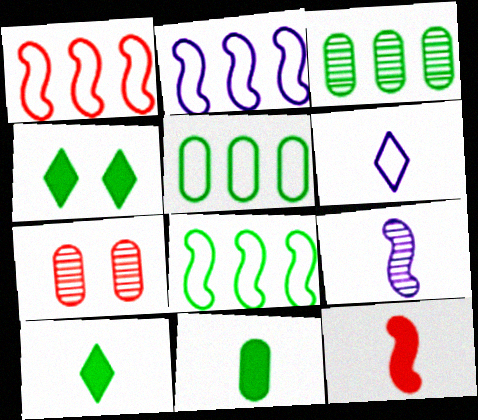[[1, 2, 8], 
[2, 7, 10]]